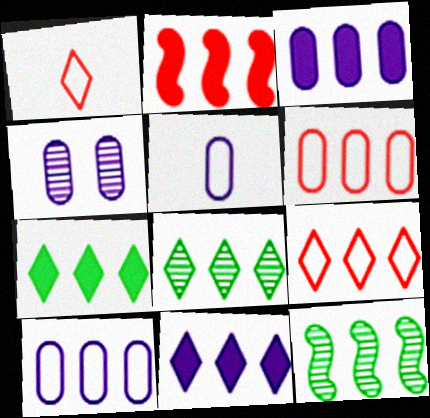[[2, 3, 7], 
[2, 8, 10], 
[3, 4, 5], 
[3, 9, 12], 
[6, 11, 12], 
[8, 9, 11]]